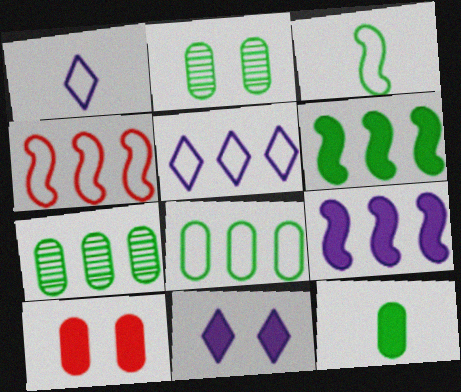[[2, 8, 12], 
[4, 5, 8]]